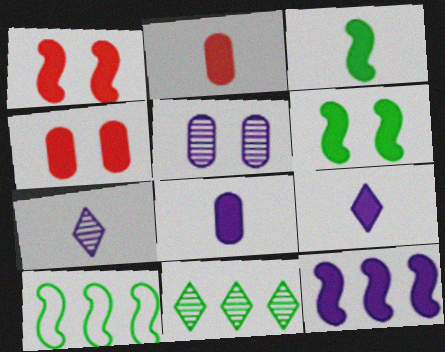[[1, 3, 12], 
[2, 3, 9], 
[4, 7, 10]]